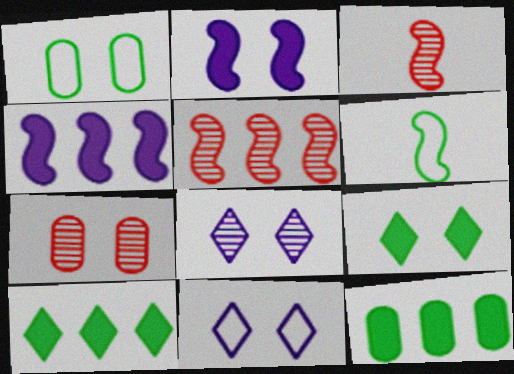[[2, 5, 6], 
[3, 11, 12]]